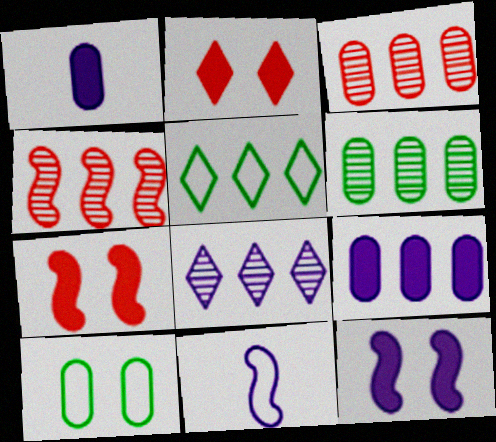[[1, 3, 10], 
[2, 6, 11], 
[4, 5, 9], 
[4, 6, 8]]